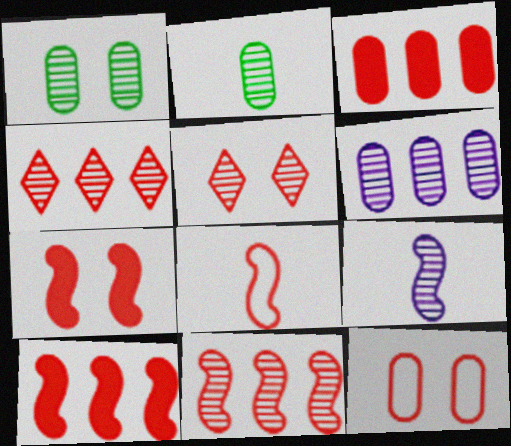[[1, 4, 9], 
[3, 5, 8], 
[5, 7, 12], 
[7, 8, 11]]